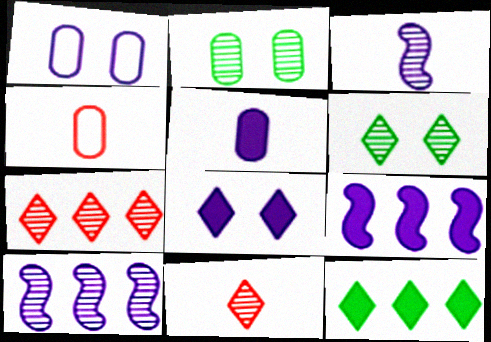[[2, 3, 7], 
[2, 10, 11], 
[4, 6, 9], 
[5, 8, 9]]